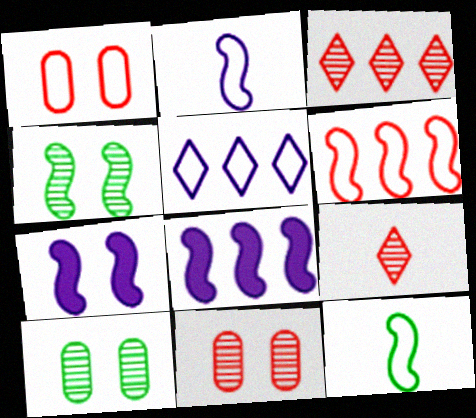[[1, 5, 12]]